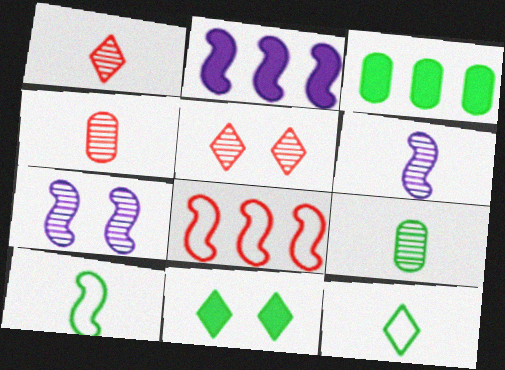[[1, 6, 9]]